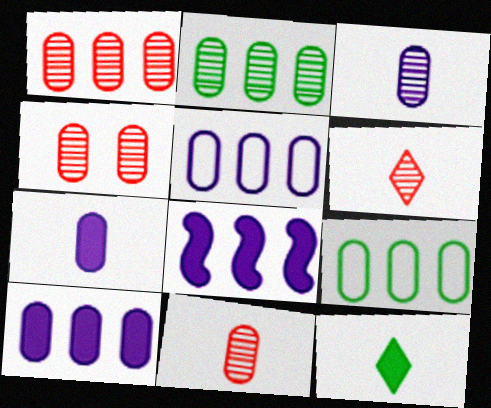[[1, 4, 11], 
[1, 9, 10], 
[2, 3, 4], 
[4, 7, 9]]